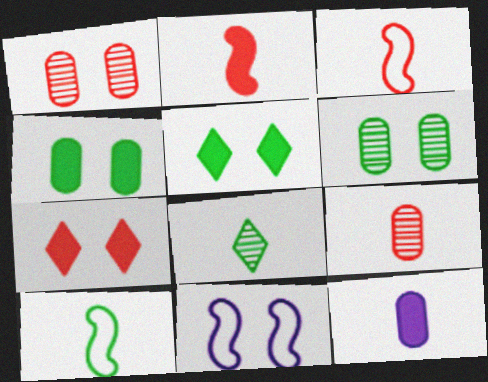[[1, 5, 11], 
[3, 8, 12], 
[6, 7, 11]]